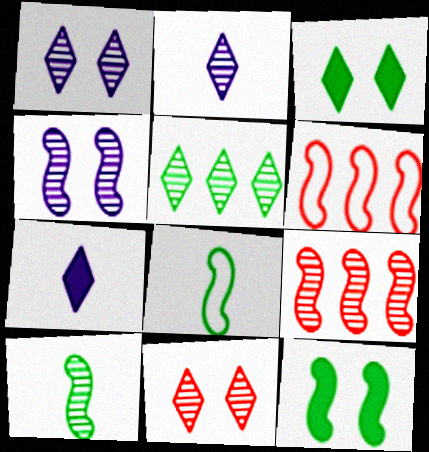[[2, 5, 11], 
[4, 9, 10]]